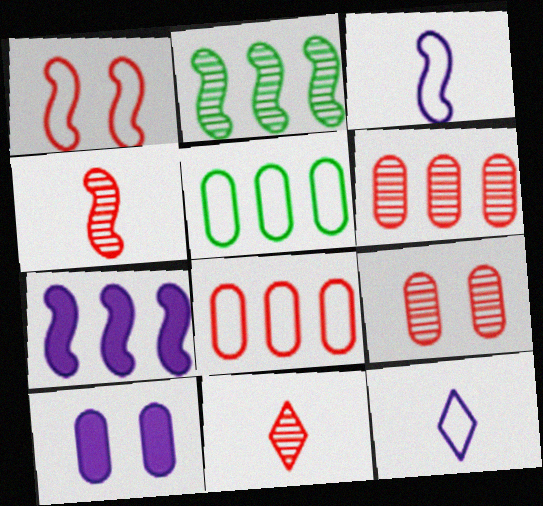[[1, 5, 12]]